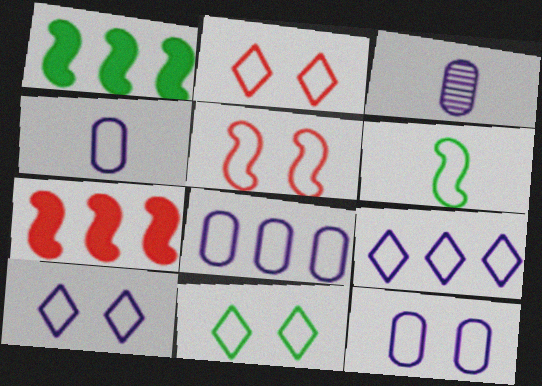[[1, 2, 3], 
[2, 6, 8], 
[2, 10, 11], 
[3, 7, 11], 
[4, 8, 12], 
[5, 11, 12]]